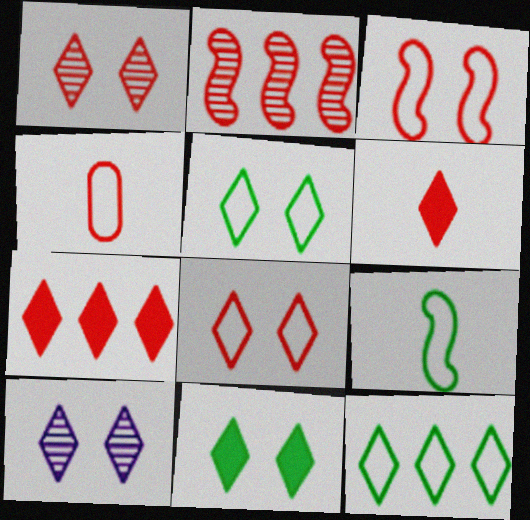[[6, 10, 12], 
[8, 10, 11]]